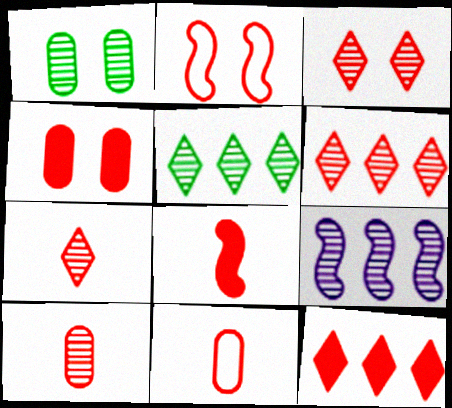[[1, 7, 9], 
[2, 3, 4], 
[2, 10, 12], 
[3, 6, 7], 
[4, 8, 12], 
[7, 8, 11]]